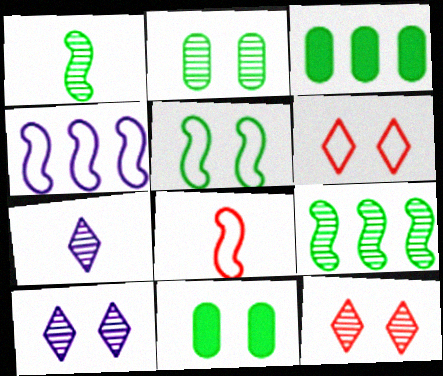[[3, 8, 10], 
[4, 5, 8]]